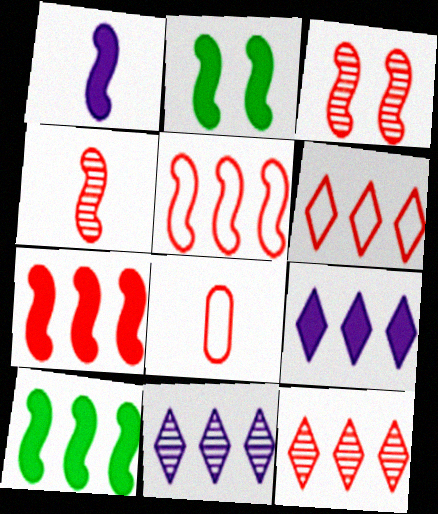[[1, 2, 7], 
[2, 8, 11]]